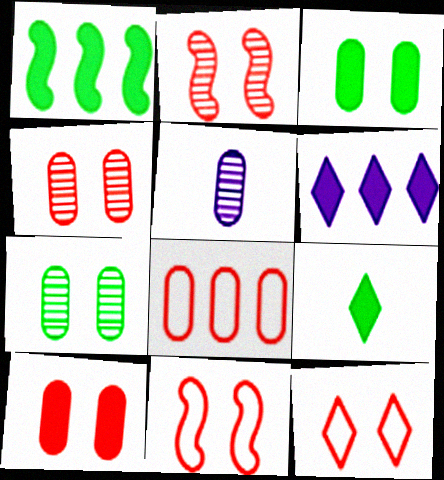[[1, 3, 9], 
[1, 5, 12], 
[2, 10, 12], 
[3, 5, 8]]